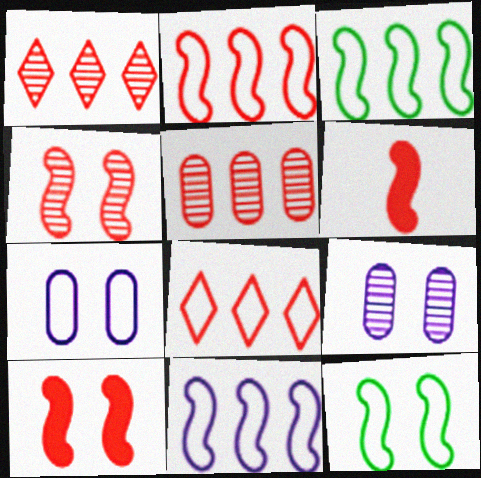[[2, 3, 11], 
[2, 4, 6]]